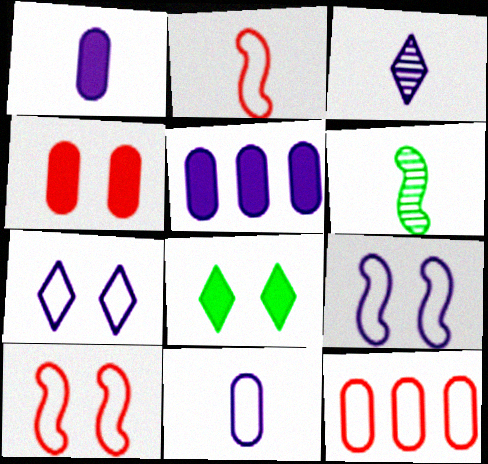[[3, 5, 9]]